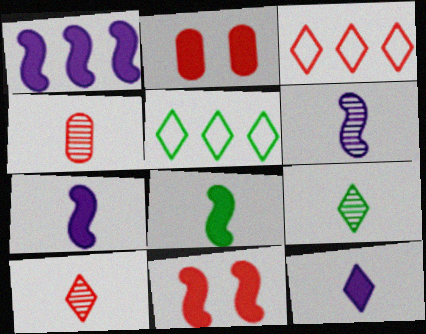[[1, 8, 11], 
[2, 5, 6], 
[3, 4, 11], 
[4, 6, 9]]